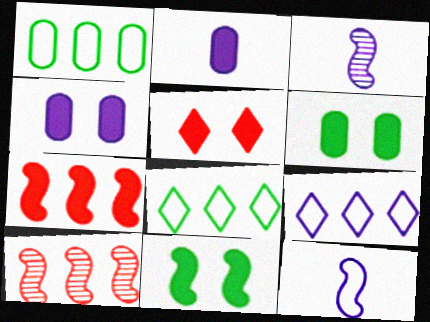[[1, 3, 5], 
[3, 4, 9], 
[4, 5, 11], 
[10, 11, 12]]